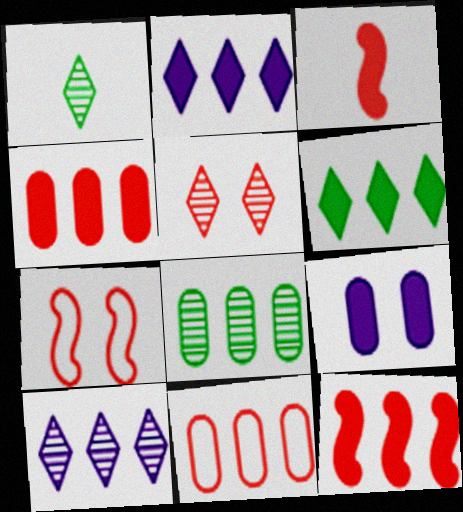[[1, 5, 10], 
[3, 5, 11], 
[3, 6, 9]]